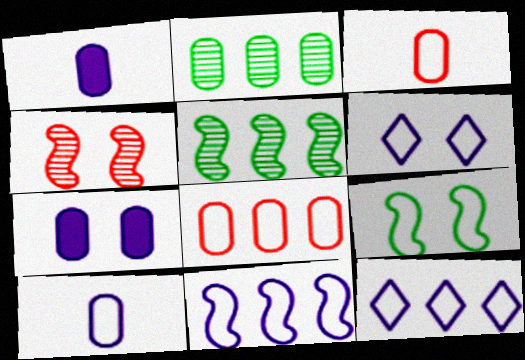[[2, 3, 7], 
[3, 9, 12], 
[6, 10, 11]]